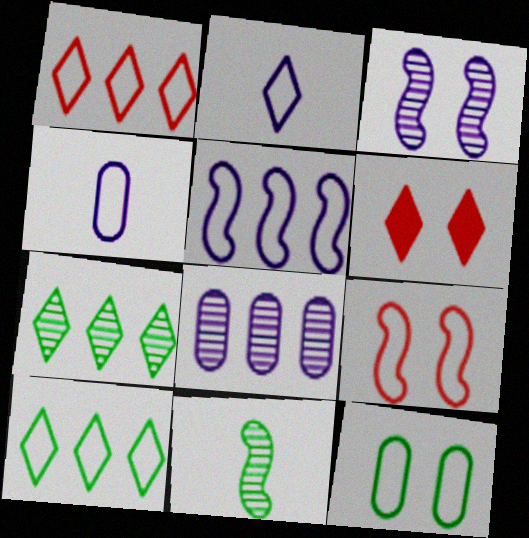[[2, 6, 7], 
[3, 6, 12], 
[4, 9, 10]]